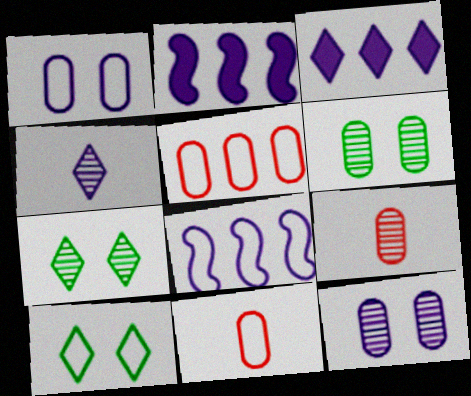[[1, 2, 4], 
[2, 7, 11], 
[2, 9, 10], 
[8, 10, 11]]